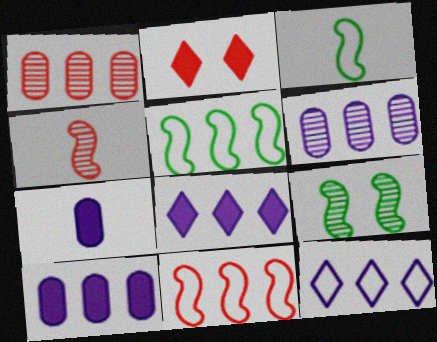[[1, 5, 8], 
[2, 3, 6]]